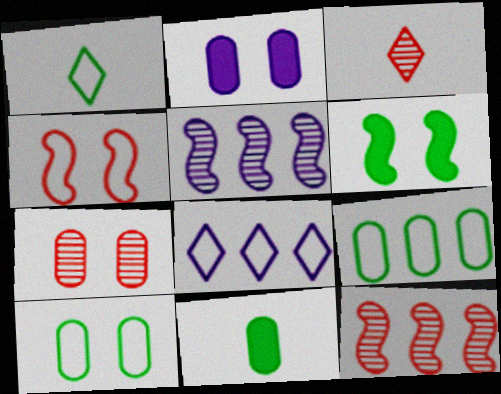[[1, 2, 12], 
[2, 7, 10], 
[3, 7, 12]]